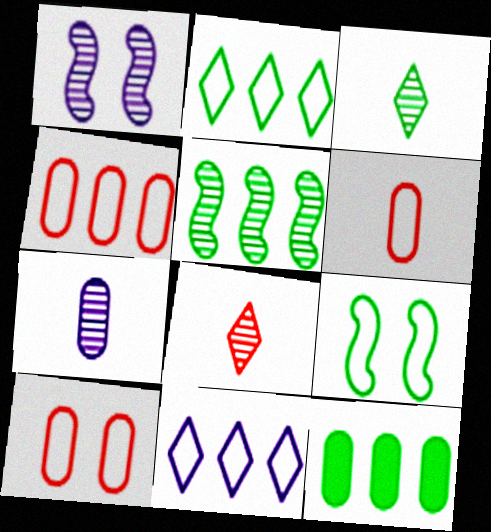[[2, 5, 12], 
[3, 9, 12], 
[4, 6, 10], 
[6, 9, 11], 
[7, 10, 12]]